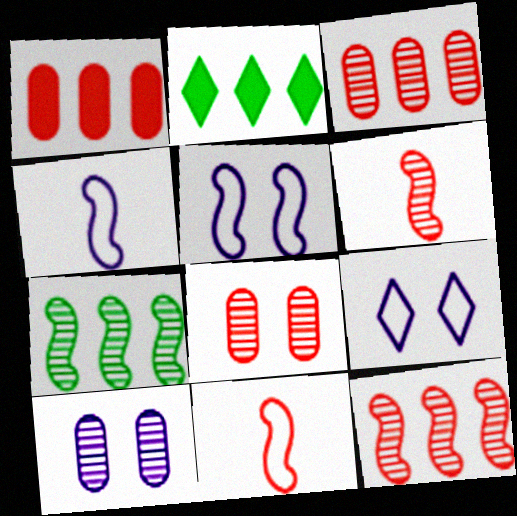[[2, 4, 8], 
[2, 10, 11]]